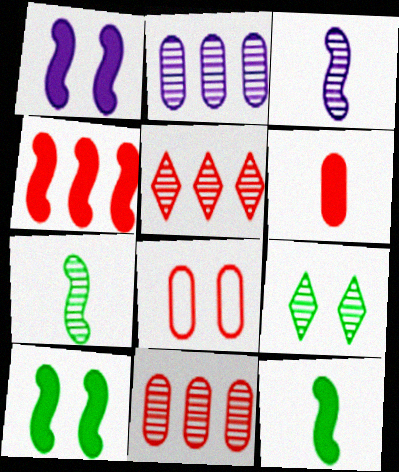[[1, 4, 12], 
[1, 8, 9], 
[3, 9, 11], 
[6, 8, 11]]